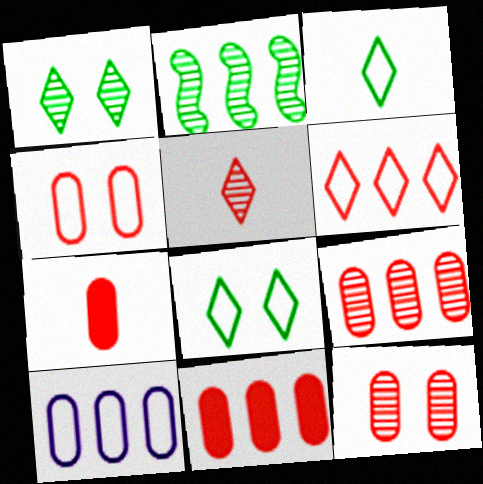[[4, 7, 9]]